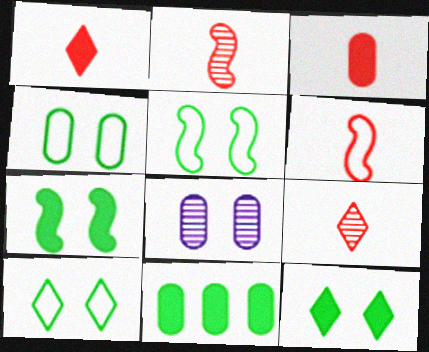[[3, 6, 9], 
[4, 5, 10]]